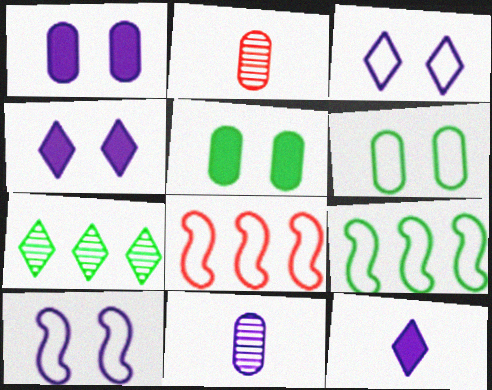[[2, 4, 9]]